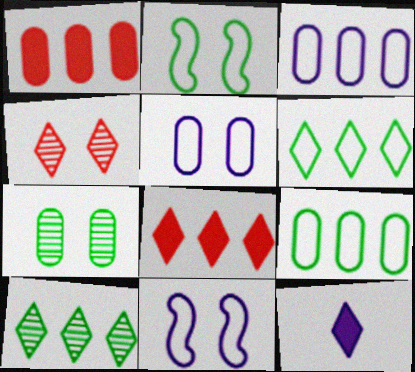[[4, 6, 12]]